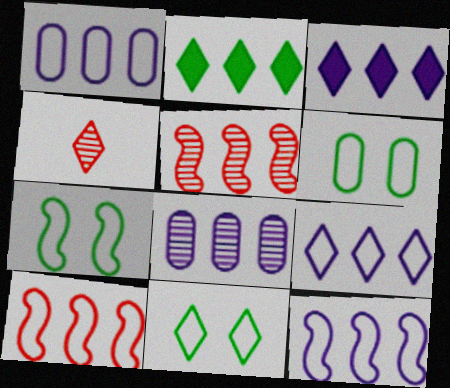[[1, 2, 5], 
[1, 9, 12], 
[2, 8, 10], 
[3, 4, 11], 
[3, 8, 12], 
[6, 7, 11]]